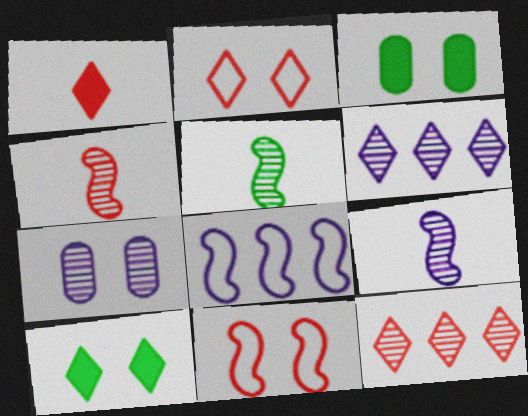[[1, 2, 12], 
[4, 5, 9], 
[5, 7, 12], 
[6, 7, 9], 
[7, 10, 11]]